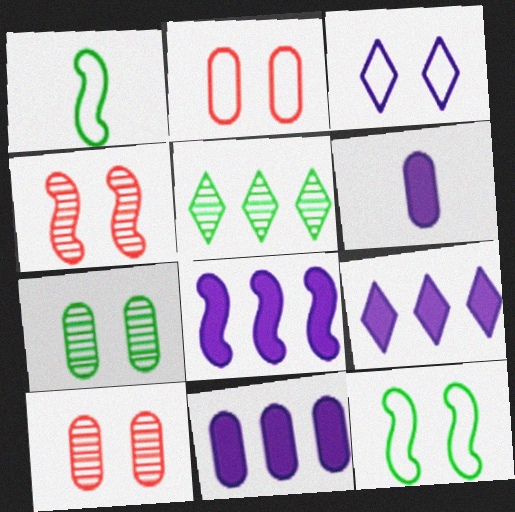[[1, 4, 8], 
[1, 9, 10], 
[2, 3, 12], 
[8, 9, 11]]